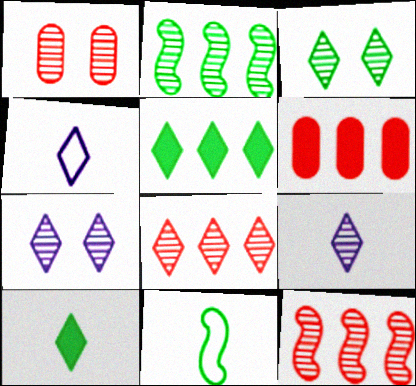[[1, 2, 9], 
[3, 8, 9], 
[6, 7, 11]]